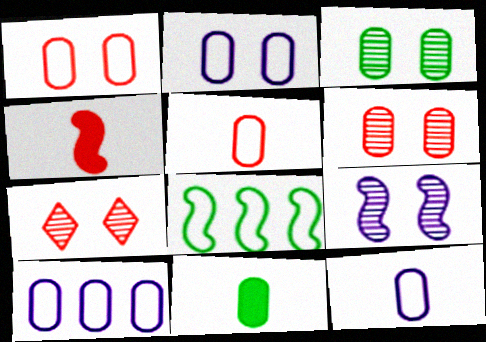[[2, 10, 12], 
[3, 7, 9], 
[4, 8, 9], 
[6, 10, 11]]